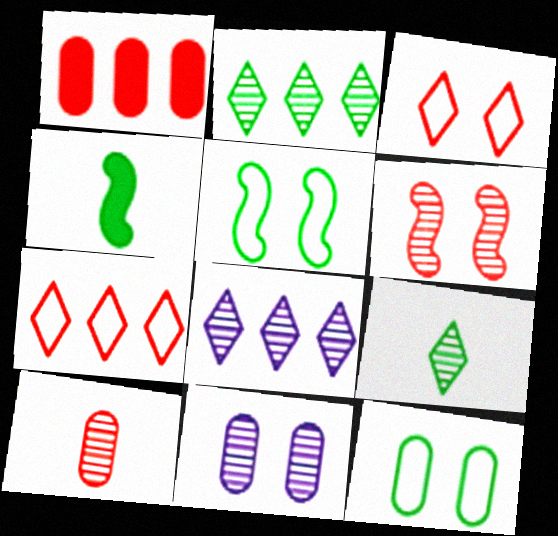[[2, 4, 12], 
[4, 7, 11]]